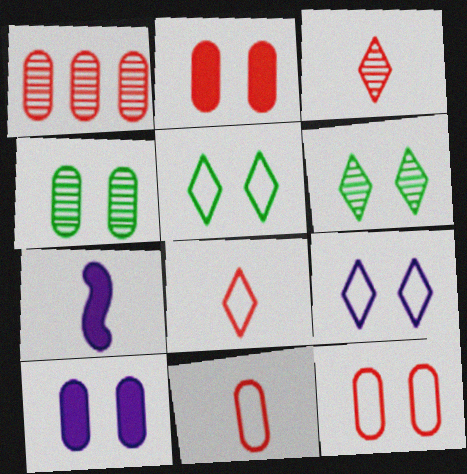[[1, 2, 11], 
[1, 5, 7], 
[4, 10, 12]]